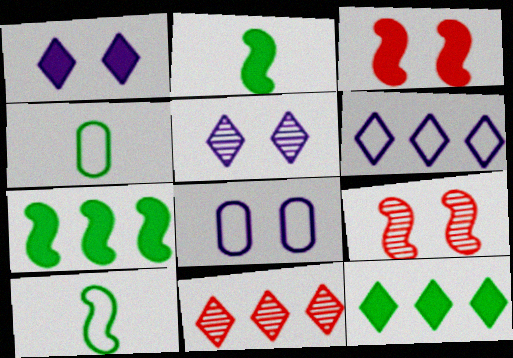[[2, 8, 11], 
[6, 11, 12]]